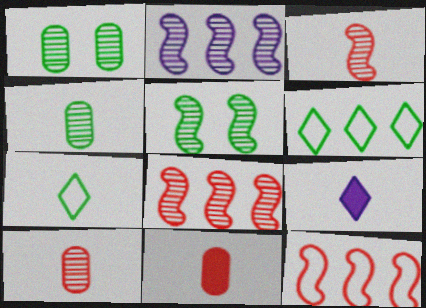[[1, 9, 12], 
[2, 3, 5]]